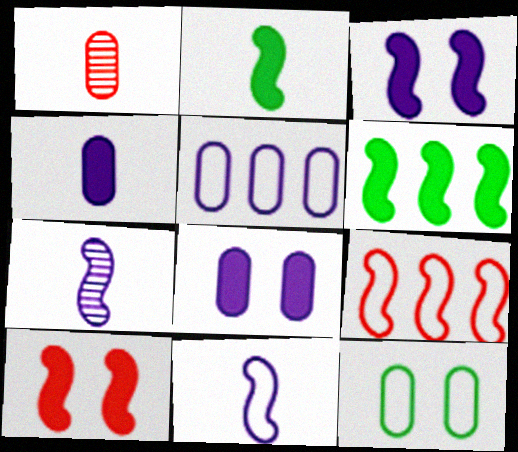[]